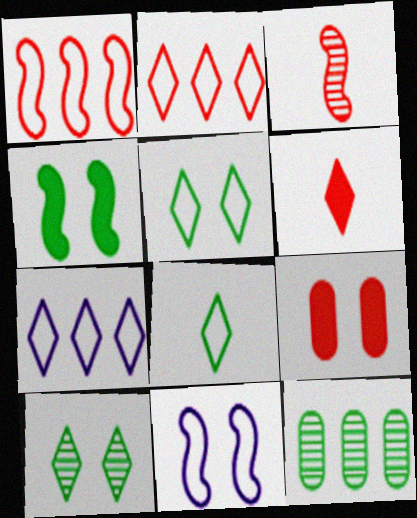[[2, 3, 9], 
[4, 8, 12], 
[6, 7, 10], 
[6, 11, 12], 
[9, 10, 11]]